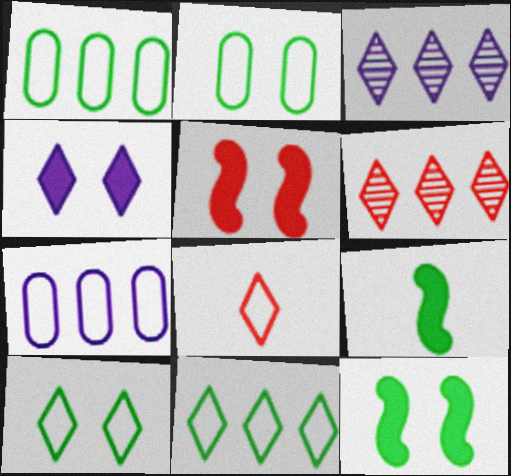[]